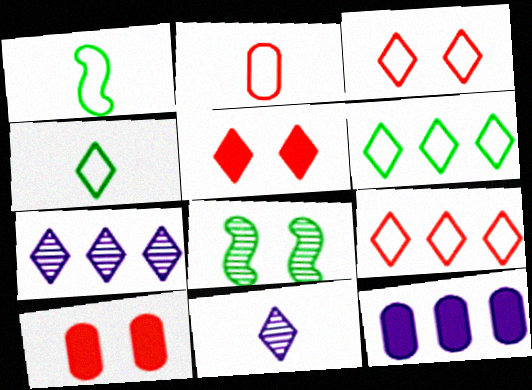[[1, 7, 10], 
[4, 5, 7], 
[5, 6, 11]]